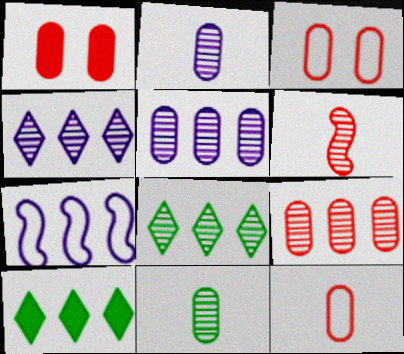[[1, 9, 12], 
[7, 9, 10]]